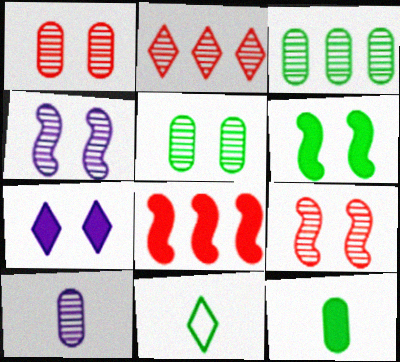[[1, 3, 10], 
[2, 7, 11], 
[3, 6, 11], 
[7, 8, 12]]